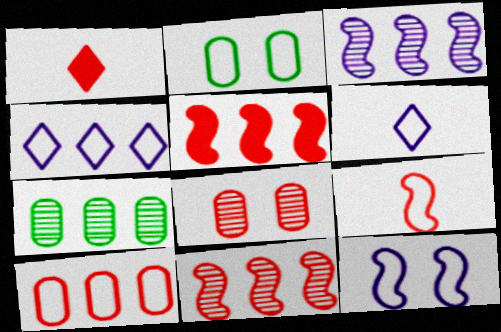[[1, 2, 3], 
[1, 7, 12], 
[2, 4, 9], 
[4, 5, 7]]